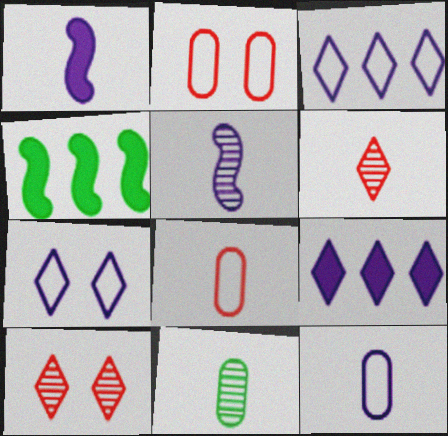[[4, 10, 12], 
[5, 6, 11]]